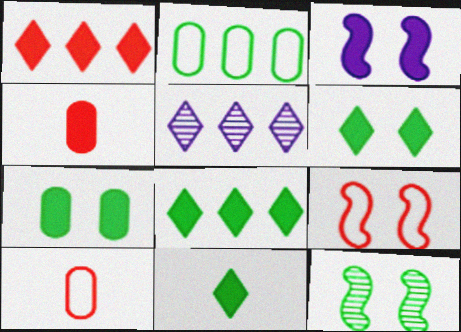[[2, 11, 12], 
[3, 4, 8], 
[3, 9, 12], 
[6, 8, 11]]